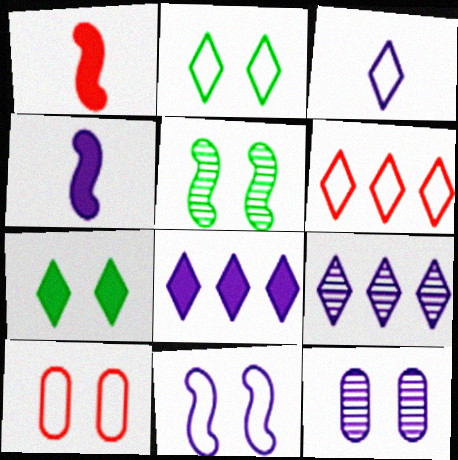[[2, 3, 6], 
[2, 10, 11]]